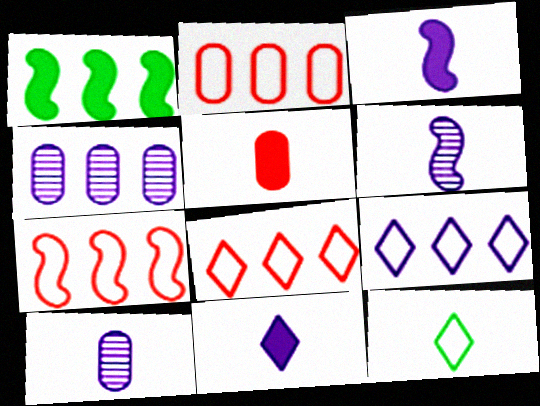[[1, 4, 8], 
[2, 7, 8], 
[5, 6, 12]]